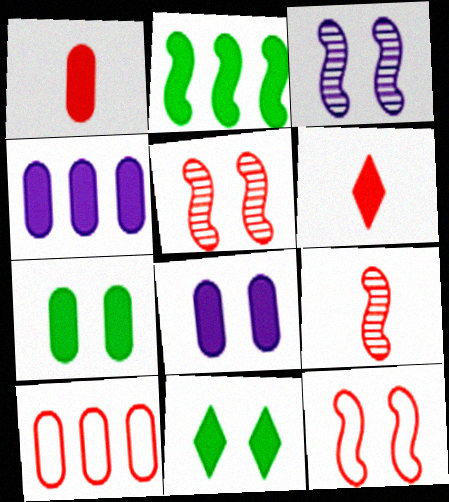[[1, 4, 7], 
[2, 6, 8], 
[5, 6, 10]]